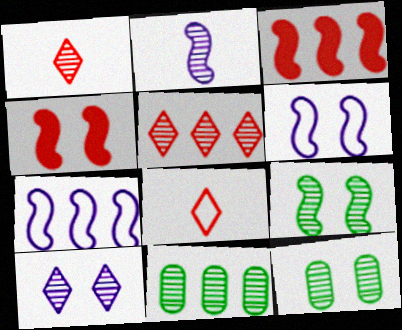[[2, 5, 12], 
[4, 6, 9]]